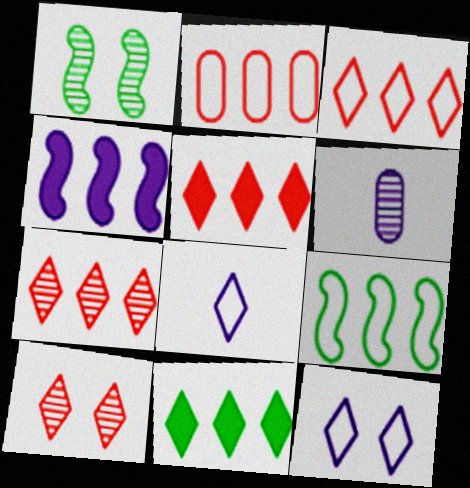[[1, 6, 7], 
[3, 5, 7], 
[4, 6, 12], 
[8, 10, 11]]